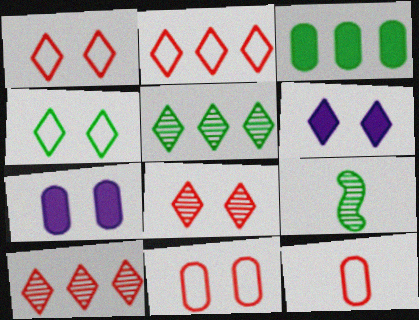[[2, 7, 9], 
[3, 4, 9], 
[4, 6, 8]]